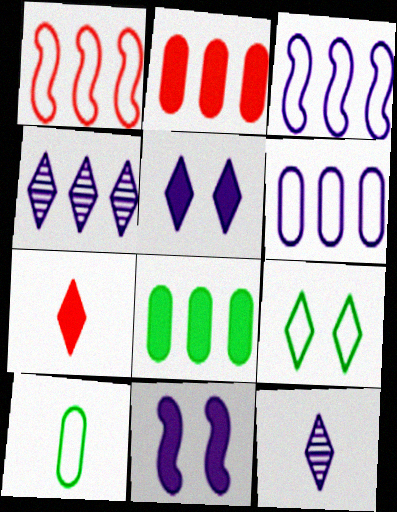[[1, 4, 8], 
[4, 7, 9], 
[6, 11, 12], 
[7, 8, 11]]